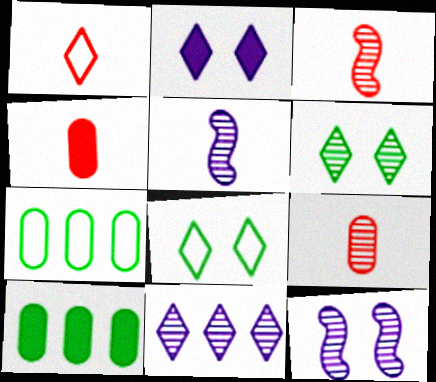[[1, 3, 4], 
[1, 10, 12], 
[2, 3, 7]]